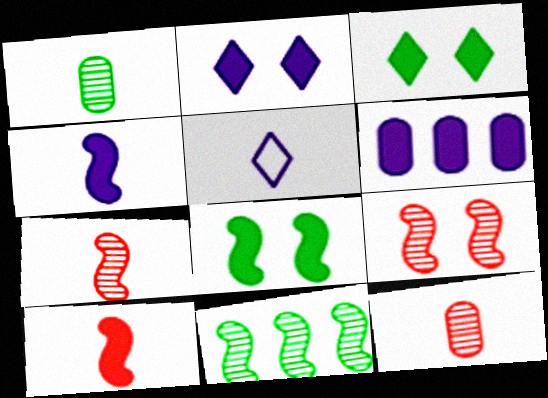[[1, 5, 10], 
[2, 4, 6], 
[3, 6, 10]]